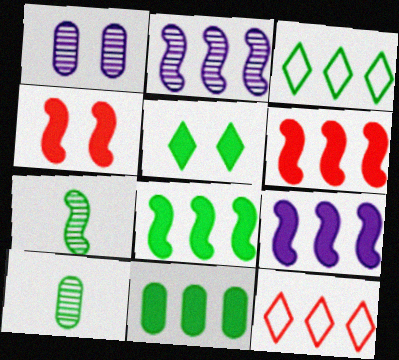[[2, 11, 12], 
[6, 8, 9]]